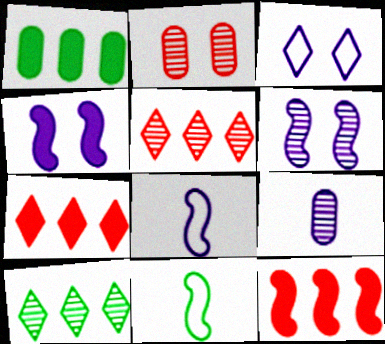[[6, 11, 12]]